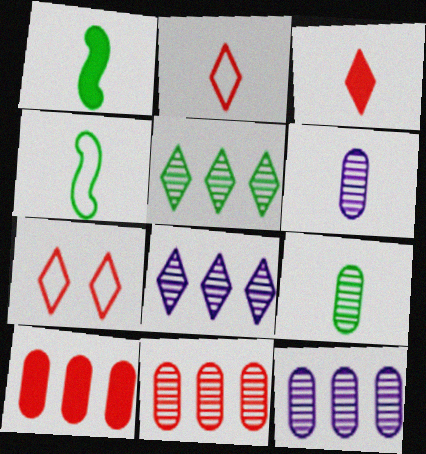[[1, 2, 6], 
[1, 7, 12], 
[3, 4, 6]]